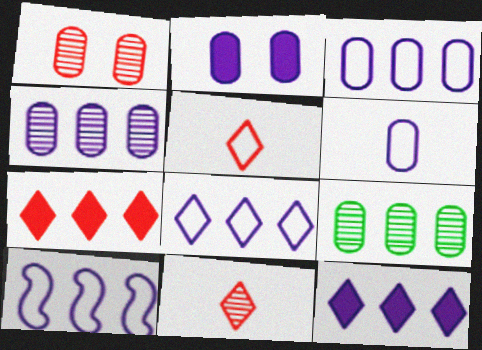[[2, 4, 6], 
[3, 8, 10], 
[4, 10, 12], 
[7, 9, 10]]